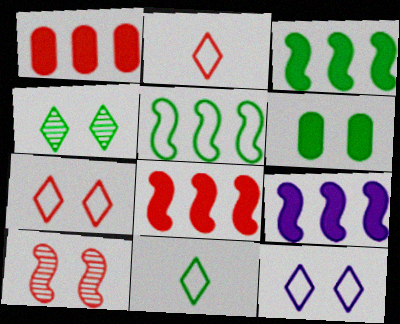[[1, 2, 10], 
[3, 8, 9], 
[6, 10, 12]]